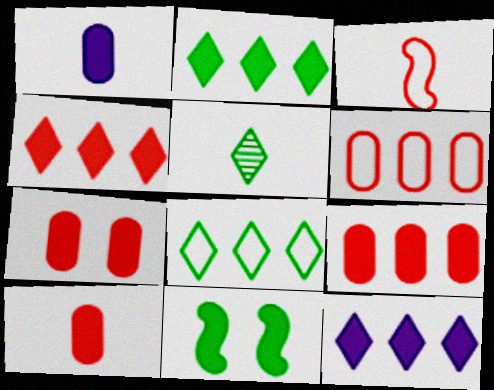[[1, 3, 5], 
[1, 4, 11], 
[2, 4, 12], 
[7, 9, 10], 
[10, 11, 12]]